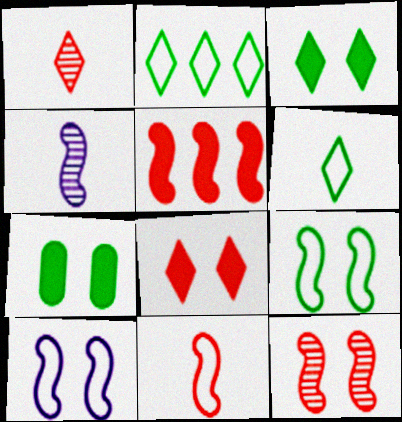[[4, 5, 9], 
[5, 11, 12]]